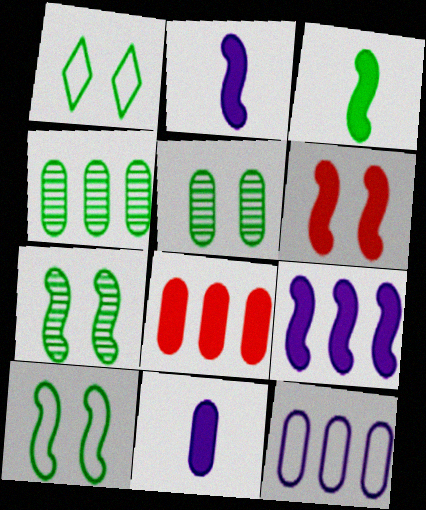[[1, 3, 4], 
[3, 6, 9], 
[4, 8, 12]]